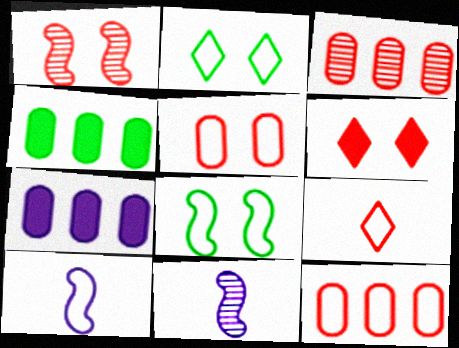[[1, 5, 6], 
[2, 10, 12]]